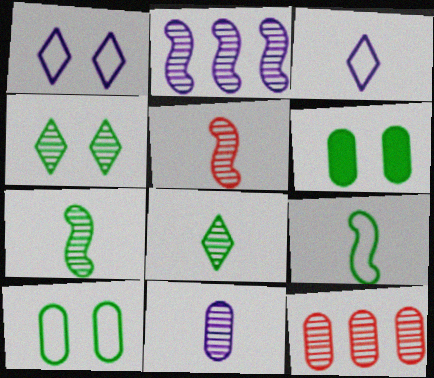[[5, 8, 11]]